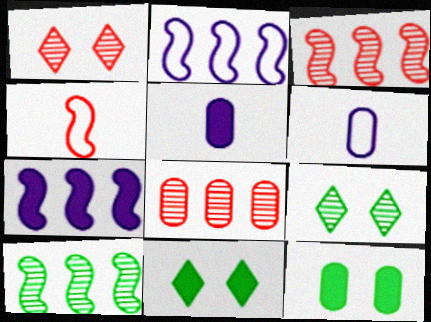[[3, 6, 11], 
[6, 8, 12]]